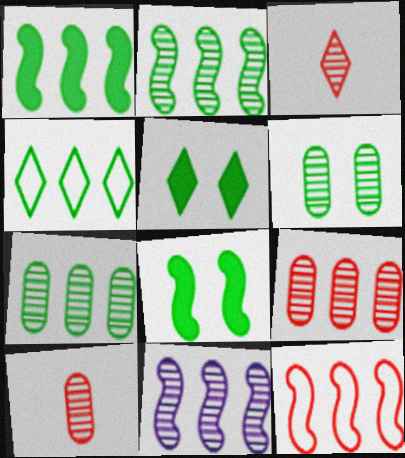[[1, 4, 7], 
[1, 11, 12], 
[3, 6, 11]]